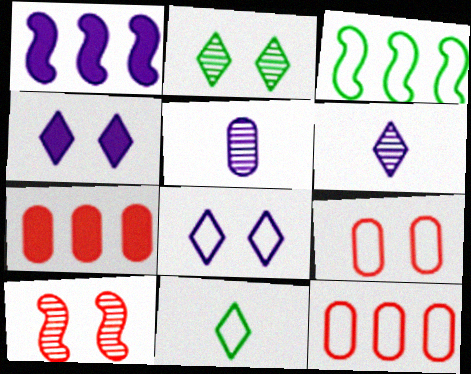[[1, 5, 8]]